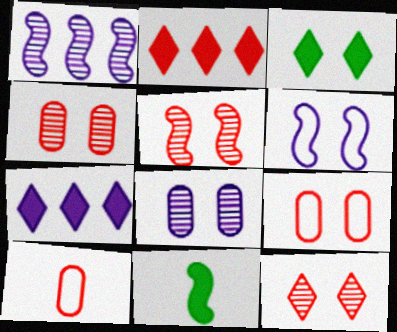[[1, 3, 10], 
[2, 5, 10], 
[3, 4, 6], 
[4, 5, 12]]